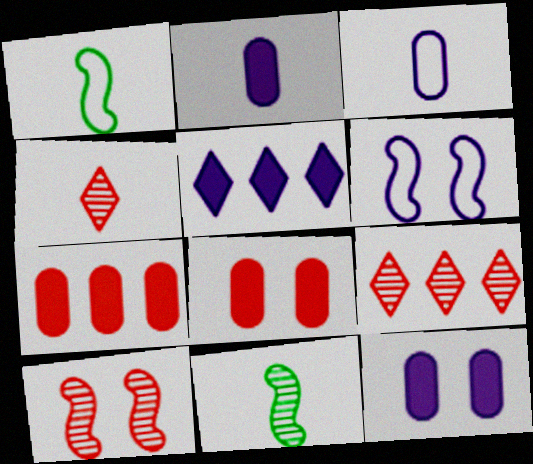[[1, 2, 4], 
[1, 9, 12]]